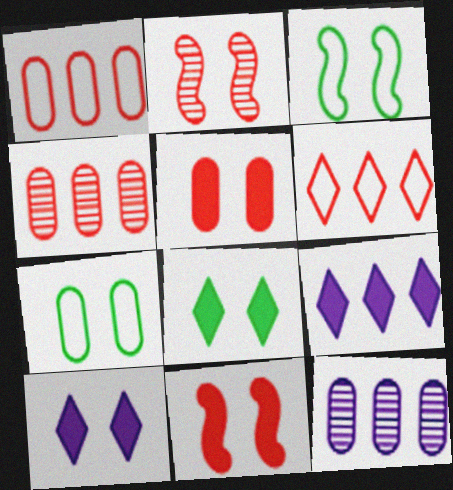[[2, 7, 10]]